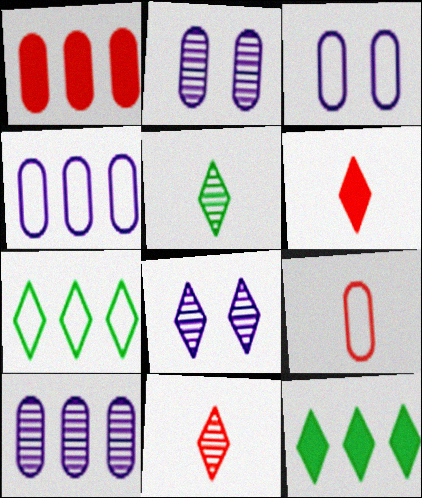[[6, 7, 8]]